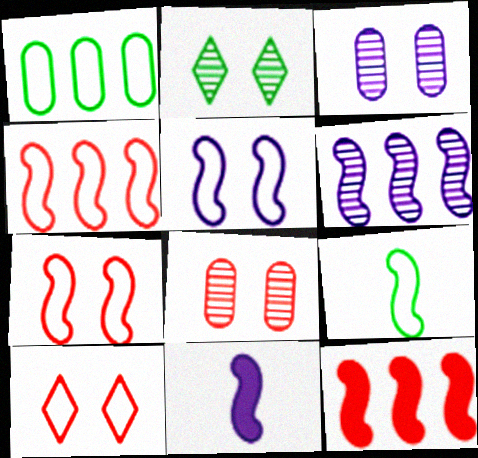[[4, 5, 9], 
[5, 6, 11]]